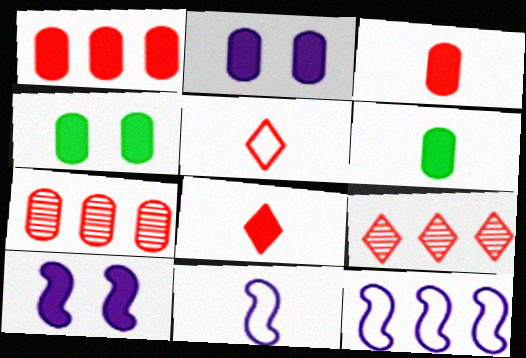[[1, 2, 6], 
[4, 9, 11]]